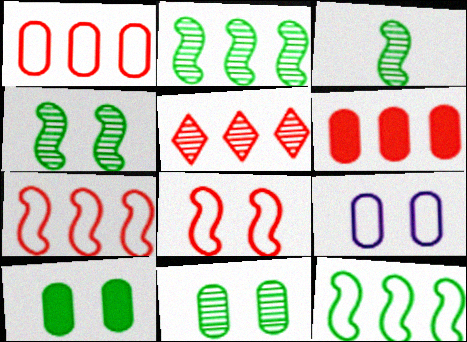[[2, 3, 4], 
[5, 6, 7]]